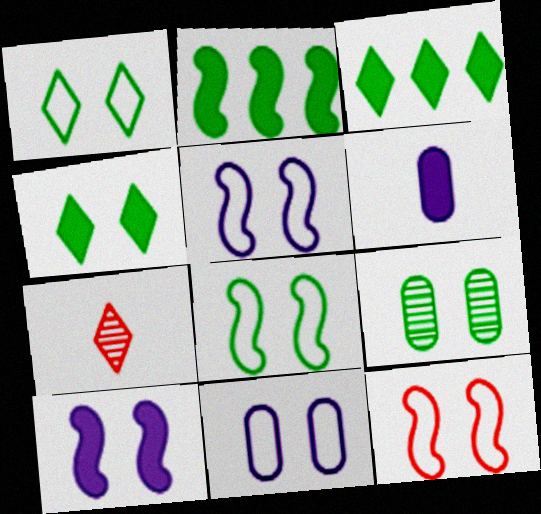[[1, 11, 12], 
[2, 7, 11], 
[4, 8, 9], 
[5, 8, 12]]